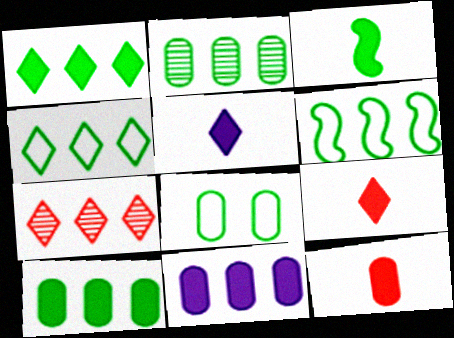[[1, 2, 6], 
[3, 5, 12], 
[6, 7, 11]]